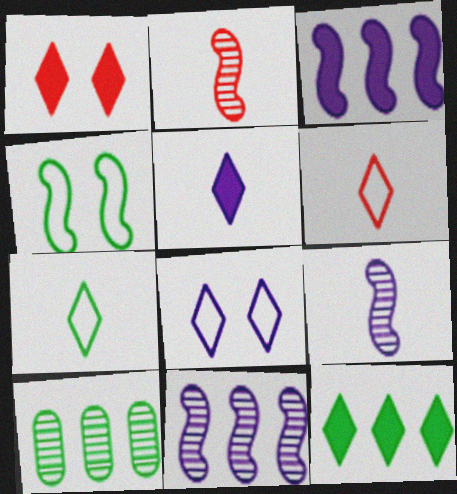[[1, 5, 12], 
[2, 3, 4]]